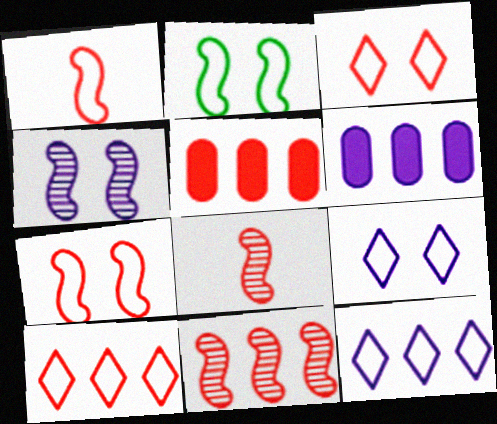[[3, 5, 8], 
[5, 10, 11]]